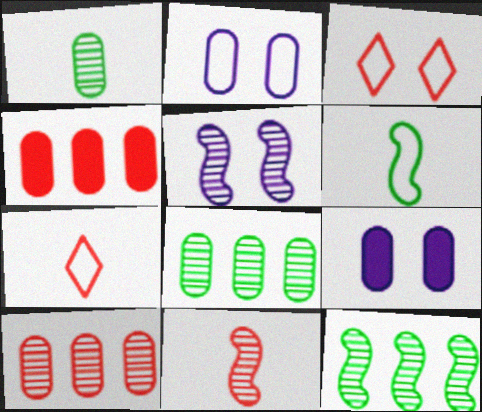[[1, 2, 4], 
[3, 4, 11], 
[5, 11, 12], 
[7, 9, 12]]